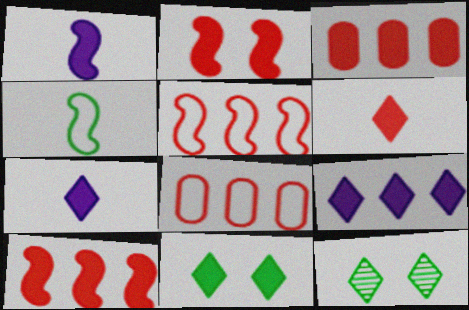[[1, 3, 11], 
[1, 8, 12], 
[2, 3, 6], 
[6, 9, 11]]